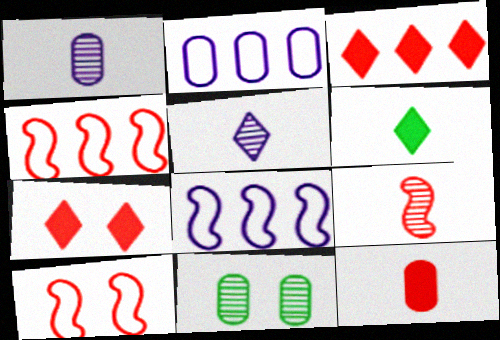[[2, 11, 12]]